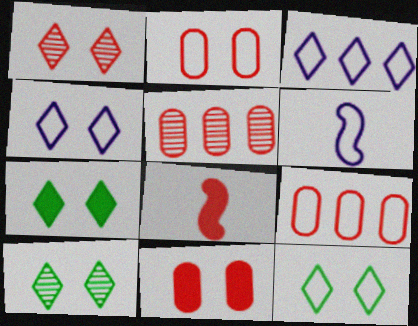[[1, 4, 7], 
[1, 8, 9], 
[5, 6, 7], 
[6, 9, 12], 
[7, 10, 12]]